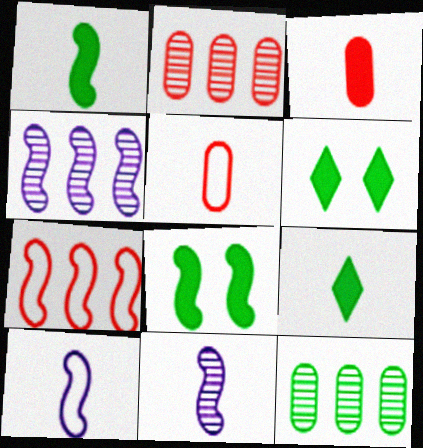[[2, 6, 10], 
[4, 5, 6], 
[5, 9, 11], 
[7, 8, 11]]